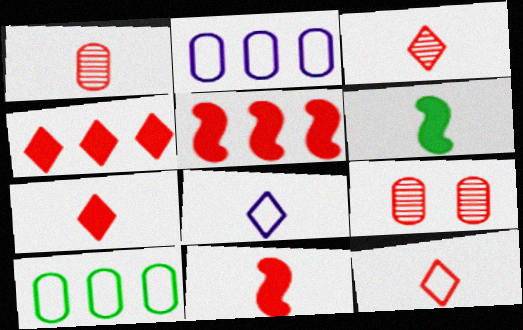[[1, 6, 8], 
[1, 11, 12], 
[3, 7, 12], 
[5, 9, 12]]